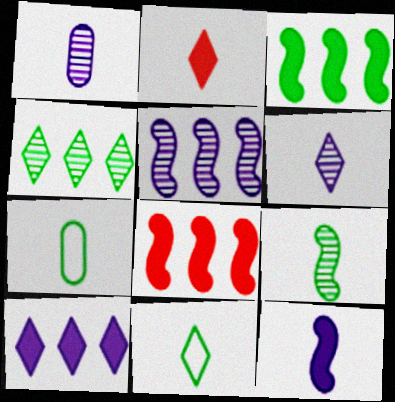[[2, 6, 11]]